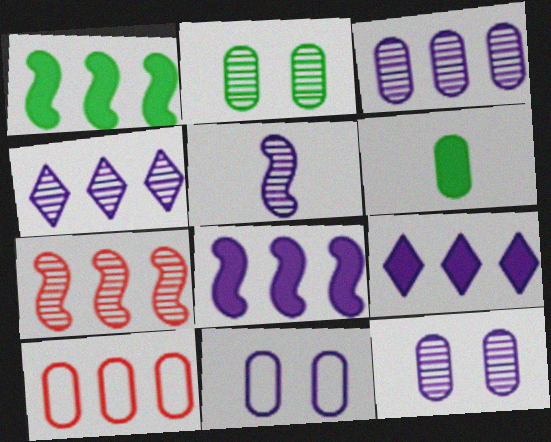[[1, 4, 10], 
[4, 5, 12], 
[5, 9, 11], 
[6, 10, 12]]